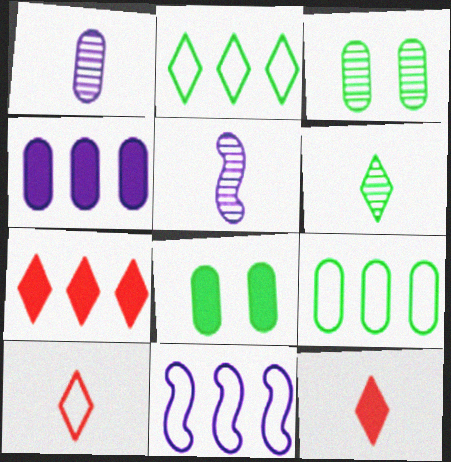[[3, 11, 12]]